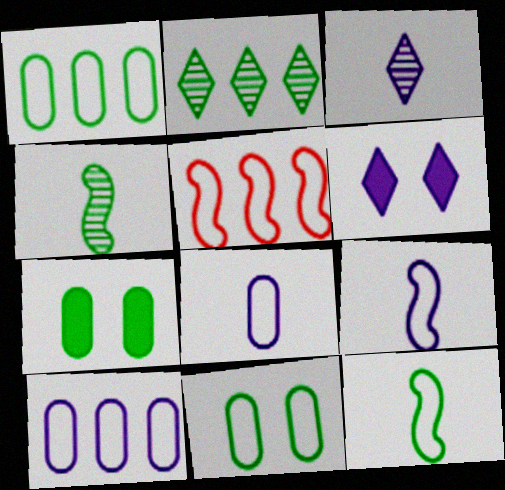[[2, 7, 12], 
[3, 5, 7]]